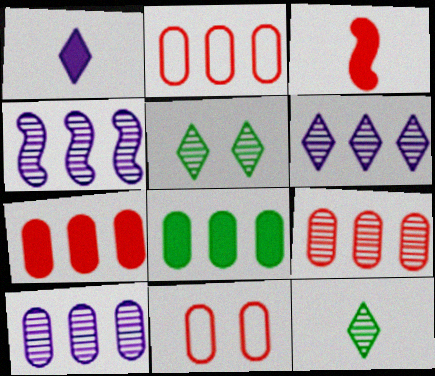[[2, 7, 9], 
[2, 8, 10], 
[4, 6, 10]]